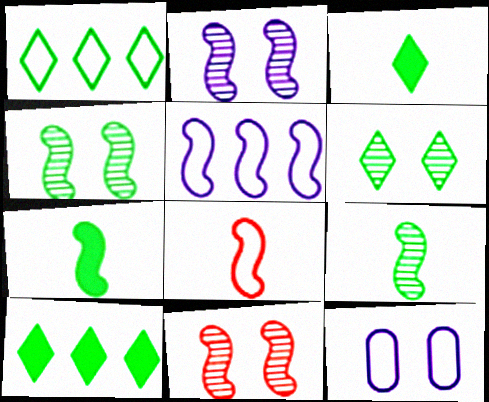[[1, 3, 6], 
[1, 8, 12], 
[2, 4, 11], 
[5, 7, 11]]